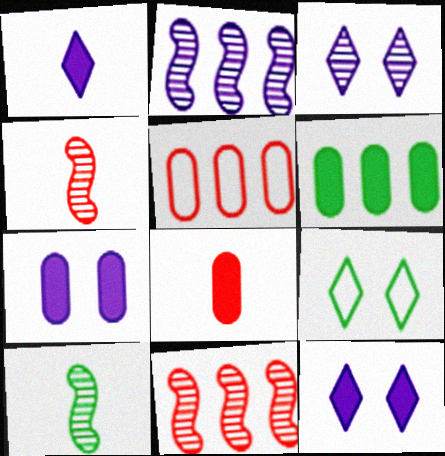[[2, 8, 9], 
[5, 10, 12], 
[6, 7, 8], 
[6, 9, 10]]